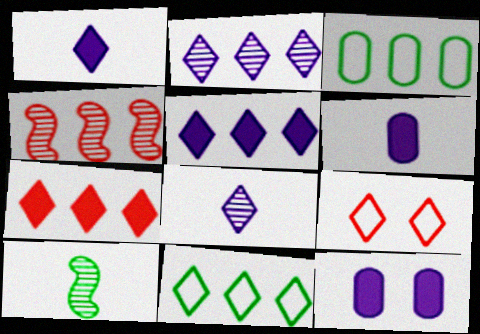[[2, 7, 11], 
[3, 4, 5]]